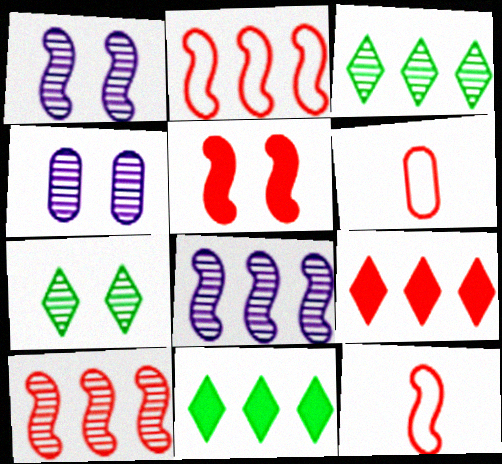[[1, 6, 11], 
[4, 11, 12], 
[5, 10, 12]]